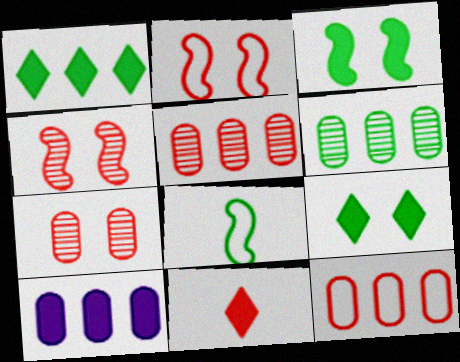[[2, 5, 11], 
[3, 10, 11], 
[4, 11, 12], 
[6, 8, 9], 
[6, 10, 12]]